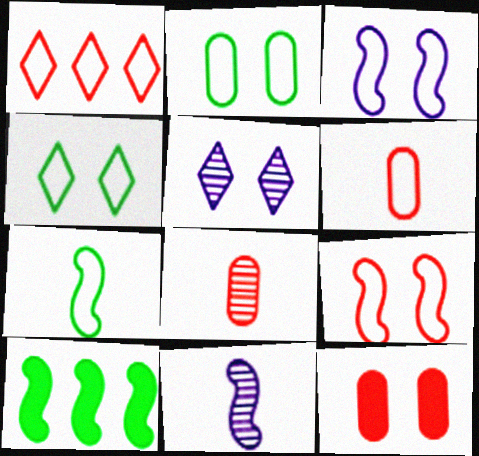[[1, 6, 9], 
[5, 6, 10], 
[9, 10, 11]]